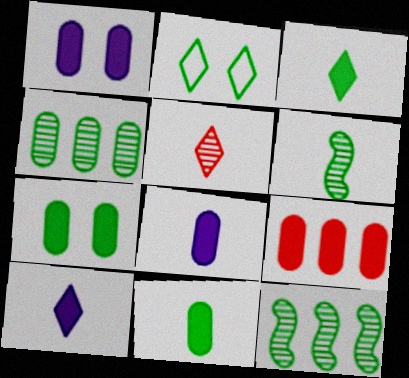[[1, 9, 11], 
[2, 11, 12], 
[7, 8, 9]]